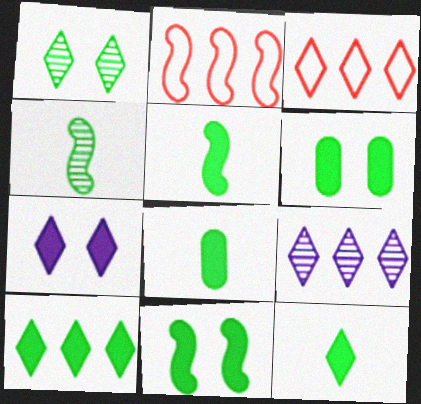[[3, 9, 10], 
[5, 6, 10], 
[5, 8, 12], 
[8, 10, 11]]